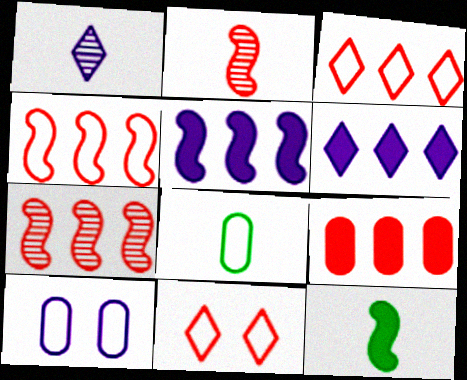[[1, 5, 10], 
[2, 9, 11], 
[3, 7, 9]]